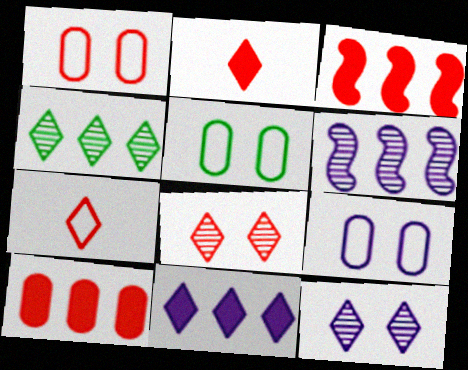[[1, 5, 9], 
[2, 5, 6]]